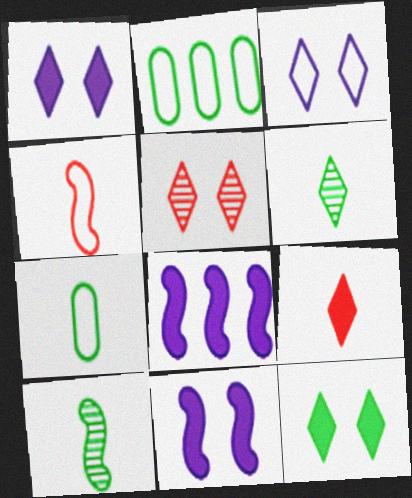[[2, 3, 4], 
[2, 10, 12], 
[3, 5, 12], 
[5, 7, 8]]